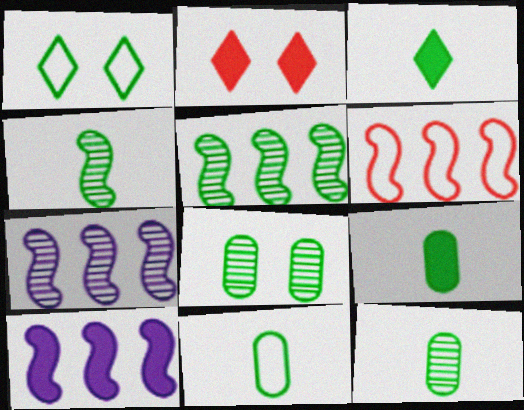[[1, 5, 9], 
[2, 7, 11], 
[2, 9, 10], 
[3, 4, 11], 
[5, 6, 10], 
[9, 11, 12]]